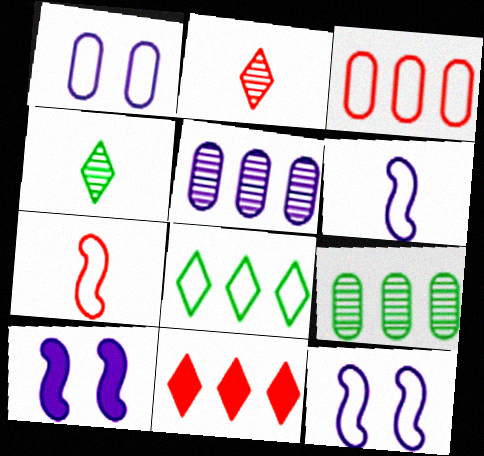[[1, 7, 8], 
[3, 4, 10]]